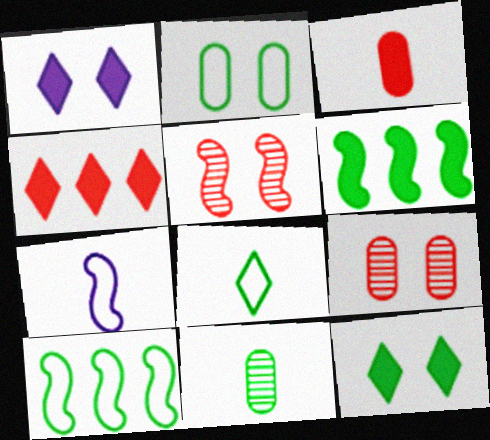[[1, 2, 5], 
[1, 3, 6], 
[2, 8, 10], 
[5, 6, 7], 
[10, 11, 12]]